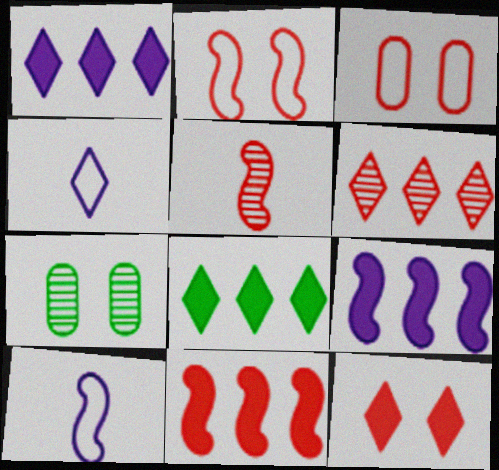[[2, 5, 11], 
[4, 7, 11]]